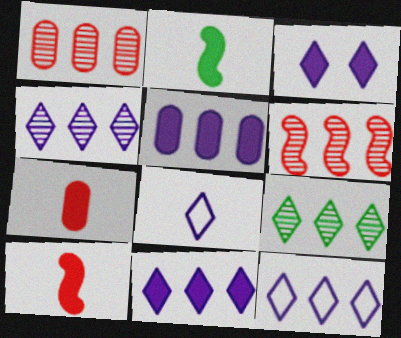[[3, 4, 8], 
[4, 11, 12]]